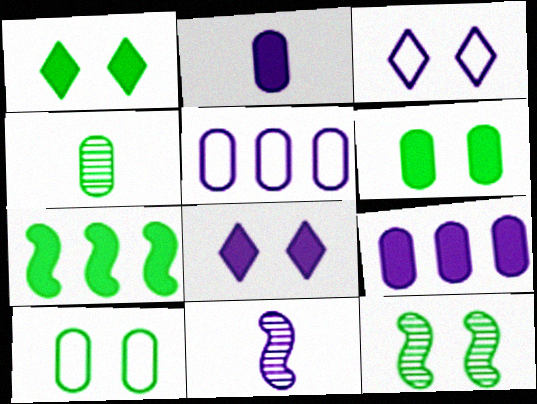[[1, 10, 12], 
[3, 9, 11], 
[5, 8, 11]]